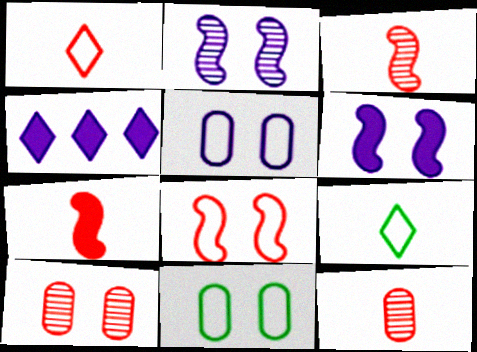[[1, 7, 12], 
[3, 4, 11]]